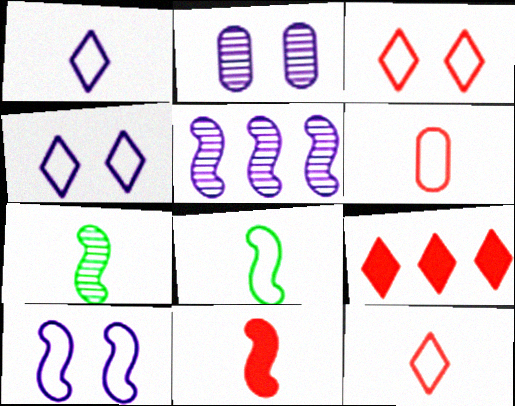[[1, 6, 8], 
[2, 8, 9]]